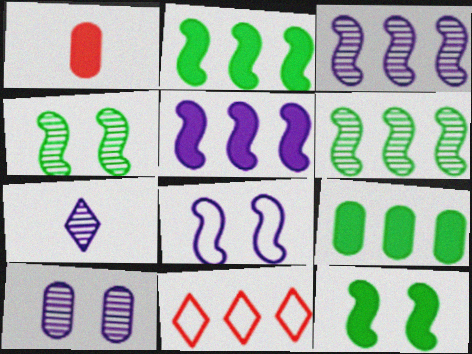[[3, 7, 10], 
[3, 9, 11]]